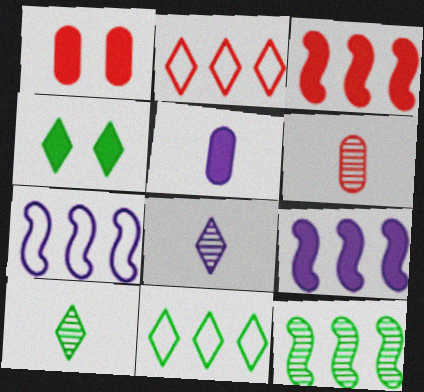[[1, 7, 10], 
[2, 4, 8], 
[3, 4, 5], 
[3, 7, 12], 
[4, 6, 7], 
[4, 10, 11]]